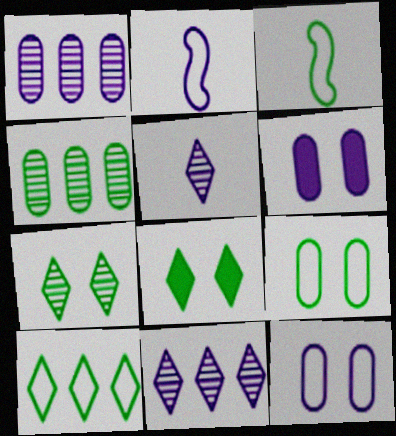[[2, 6, 11], 
[3, 4, 8], 
[3, 9, 10]]